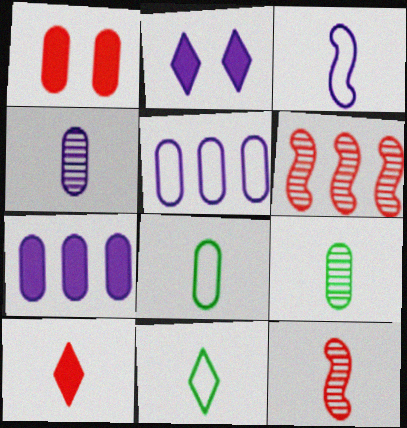[[1, 5, 9], 
[2, 6, 8], 
[3, 9, 10]]